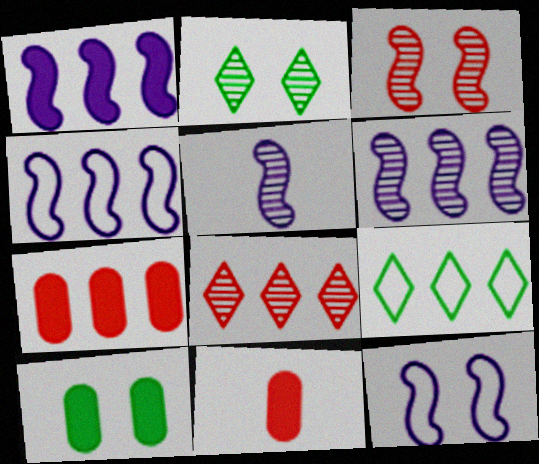[[1, 4, 6], 
[1, 5, 12], 
[2, 4, 11], 
[6, 7, 9]]